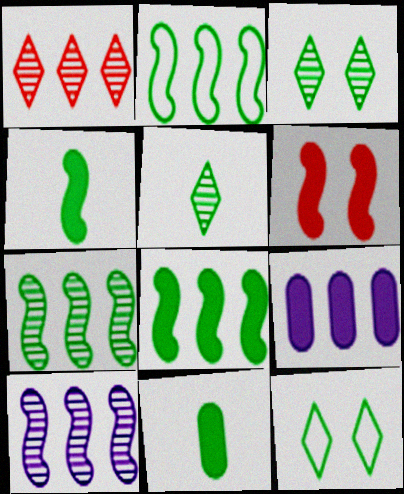[[1, 2, 9], 
[2, 3, 11], 
[2, 7, 8], 
[7, 11, 12]]